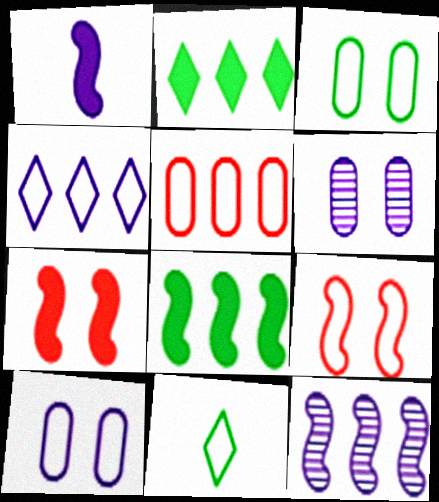[[1, 4, 6], 
[1, 7, 8], 
[2, 5, 12]]